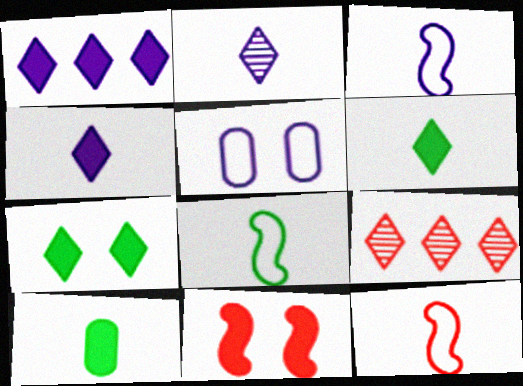[[1, 10, 11], 
[2, 10, 12], 
[3, 8, 12]]